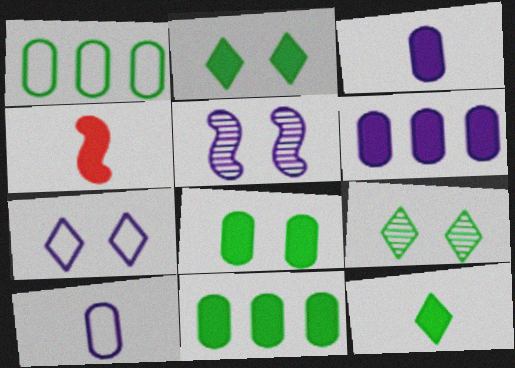[[2, 4, 6], 
[3, 4, 12]]